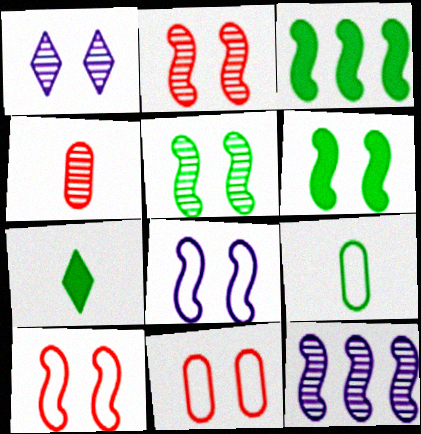[[1, 6, 11], 
[2, 6, 8], 
[7, 11, 12]]